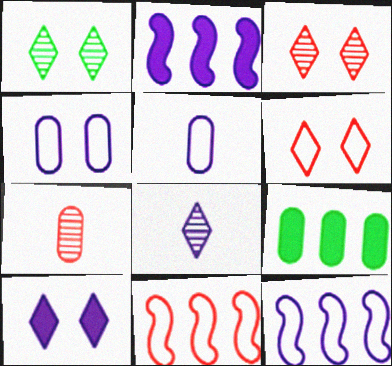[[1, 6, 10], 
[2, 4, 8], 
[4, 7, 9]]